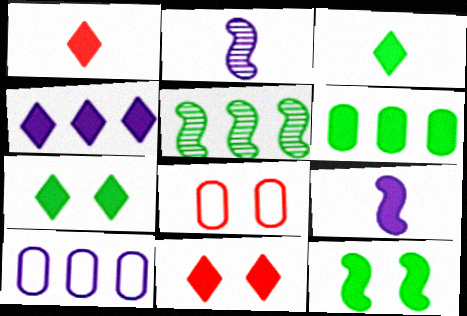[[1, 4, 7], 
[3, 4, 11], 
[3, 6, 12], 
[6, 9, 11]]